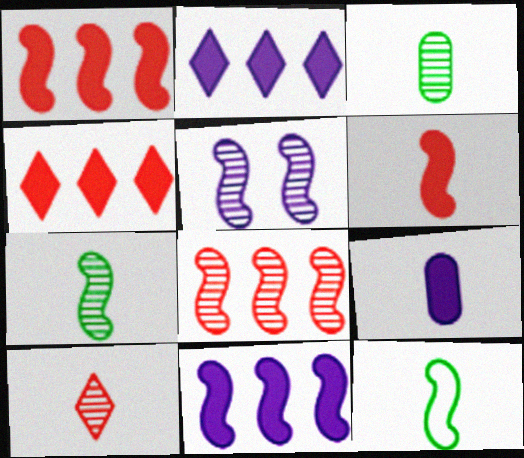[[1, 5, 12], 
[5, 7, 8], 
[9, 10, 12]]